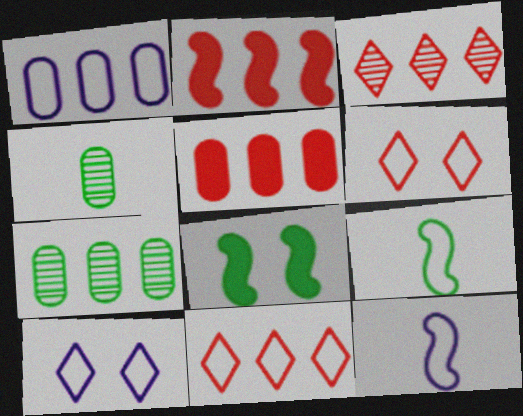[[1, 5, 7], 
[1, 6, 9], 
[1, 10, 12], 
[2, 4, 10]]